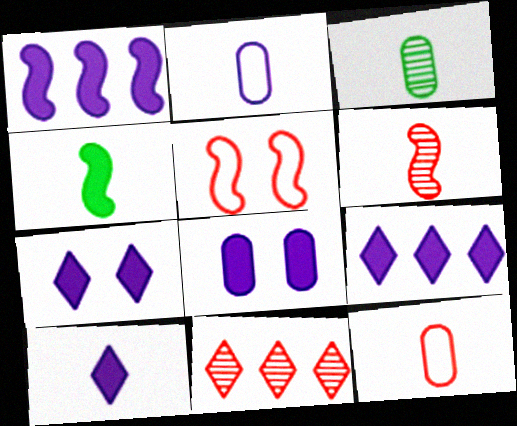[[1, 8, 10], 
[3, 5, 9], 
[7, 9, 10]]